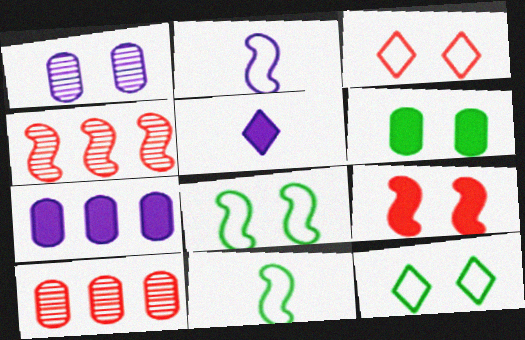[[1, 9, 12], 
[5, 8, 10]]